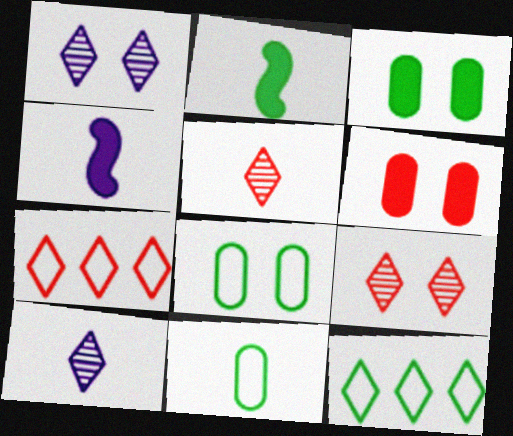[[4, 5, 11]]